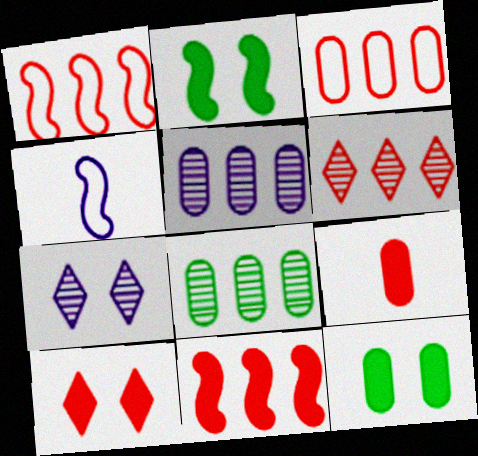[[3, 6, 11], 
[4, 6, 12], 
[4, 8, 10], 
[9, 10, 11]]